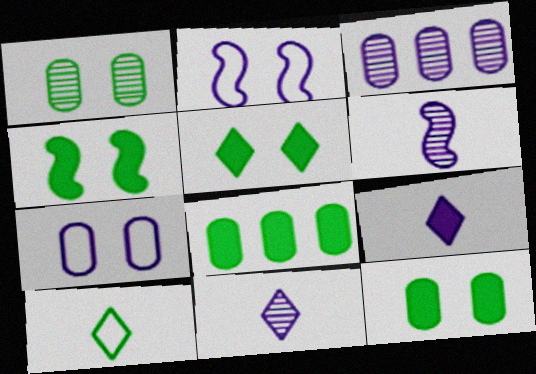[[2, 3, 9], 
[4, 5, 12]]